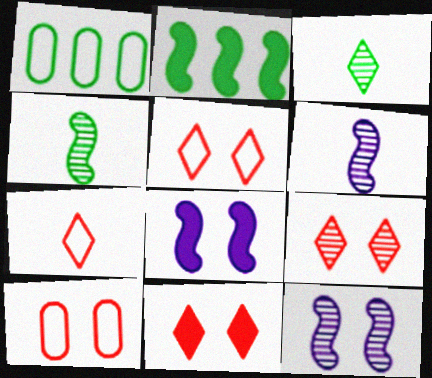[[1, 6, 11], 
[5, 9, 11]]